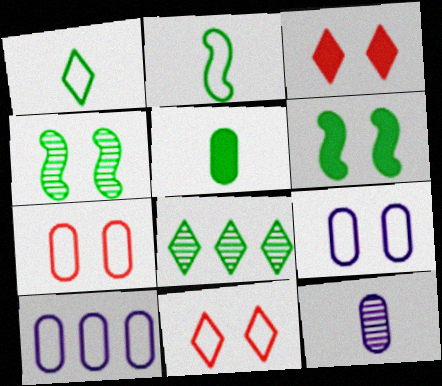[[2, 10, 11], 
[3, 4, 9]]